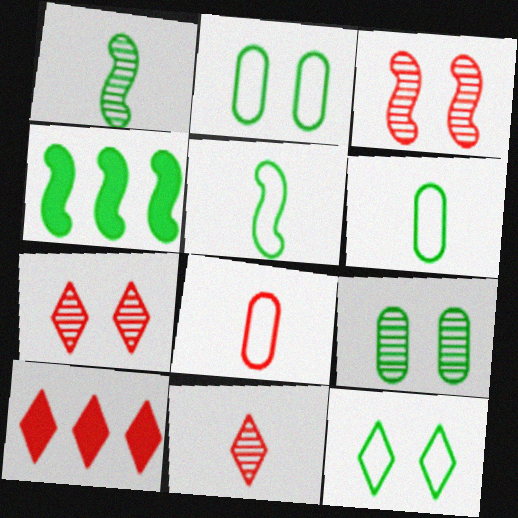[[3, 8, 10]]